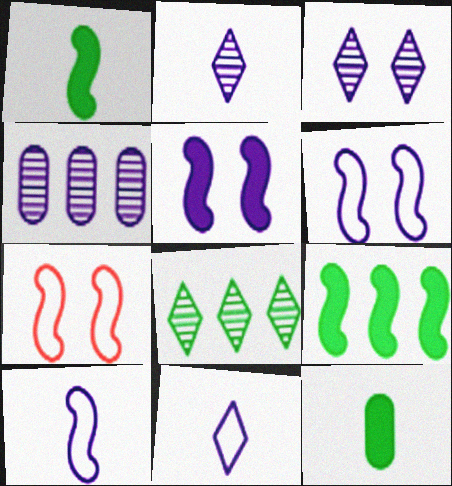[[4, 5, 11]]